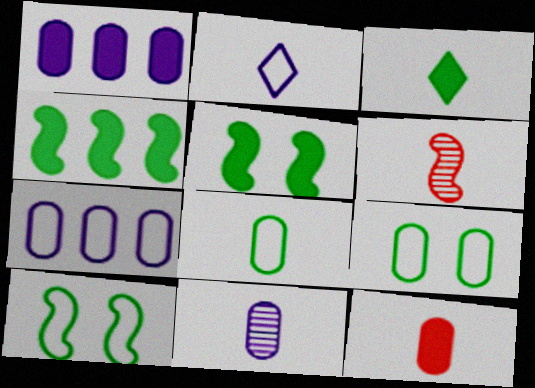[[8, 11, 12]]